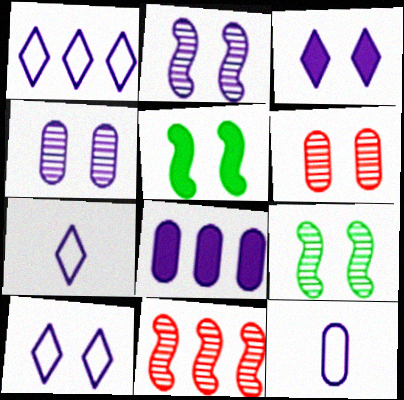[[1, 7, 10], 
[2, 7, 8], 
[4, 8, 12], 
[5, 6, 10]]